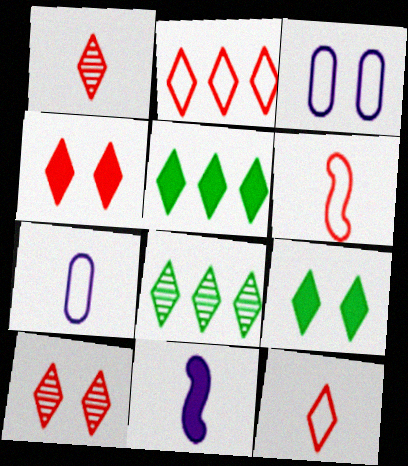[[1, 2, 4]]